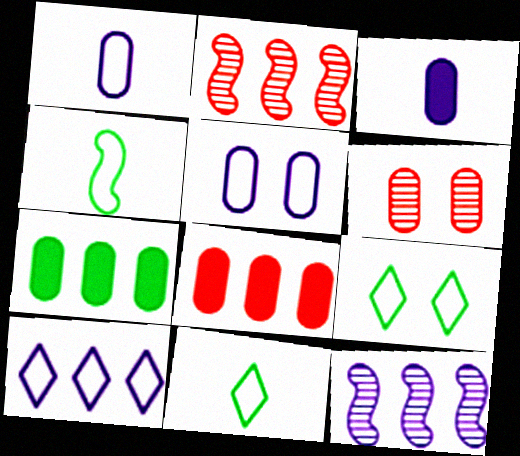[[1, 6, 7], 
[2, 3, 9], 
[2, 7, 10]]